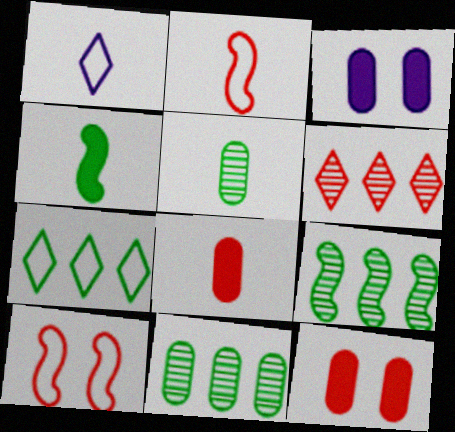[[1, 9, 12], 
[2, 6, 12], 
[6, 8, 10]]